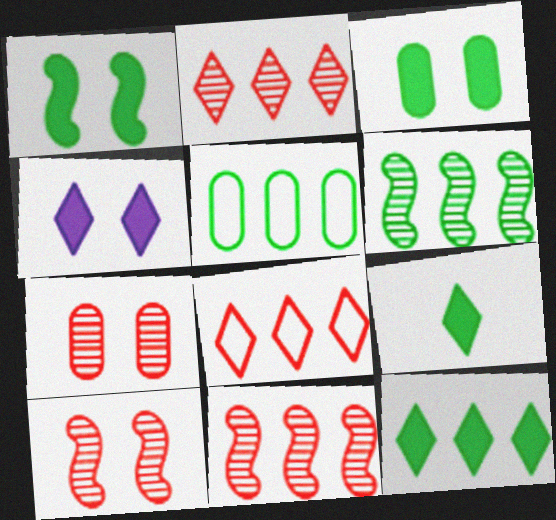[[5, 6, 12]]